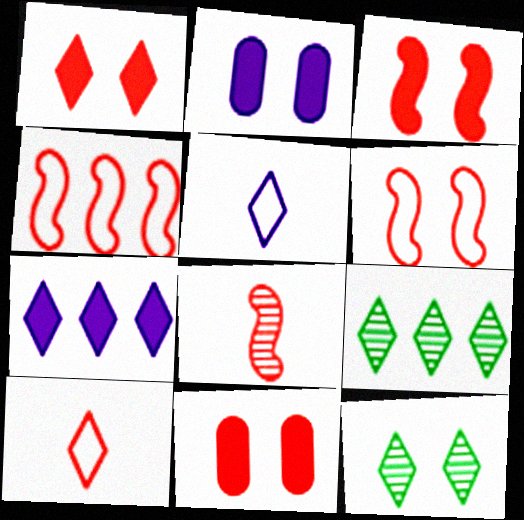[[1, 3, 11], 
[1, 5, 9], 
[2, 6, 12], 
[3, 4, 8], 
[7, 10, 12]]